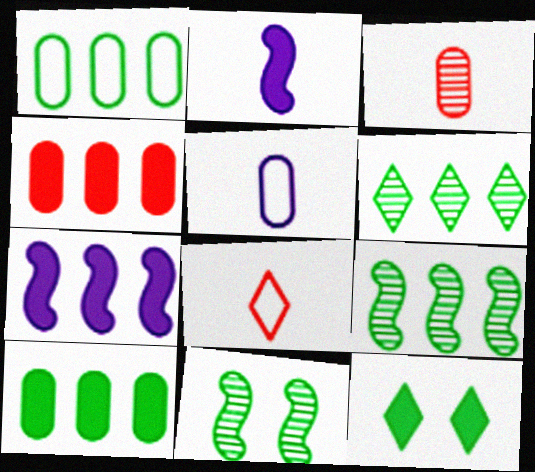[[2, 4, 12]]